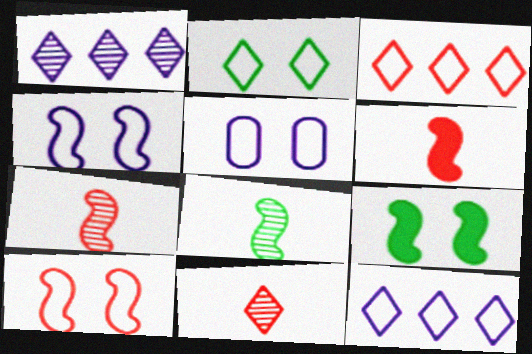[[2, 5, 10]]